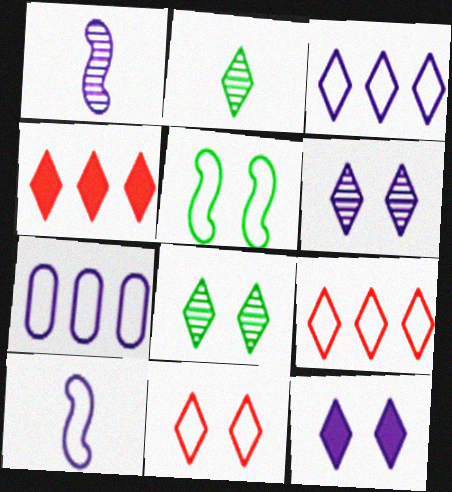[[1, 7, 12], 
[2, 9, 12], 
[8, 11, 12]]